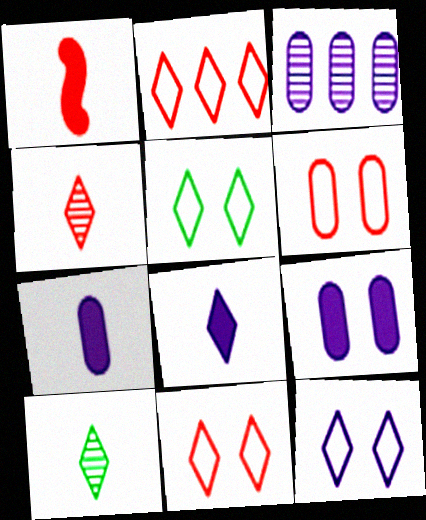[[1, 3, 5], 
[5, 11, 12]]